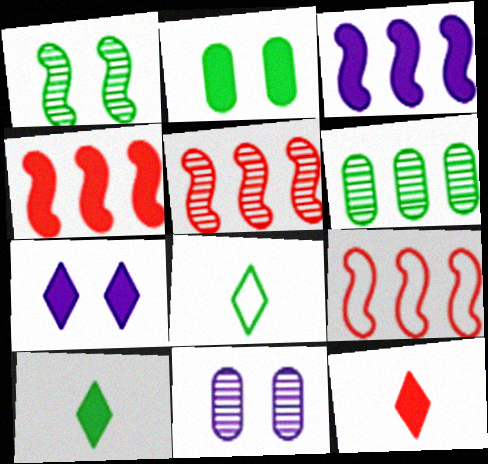[[2, 3, 12], 
[4, 5, 9], 
[4, 8, 11], 
[9, 10, 11]]